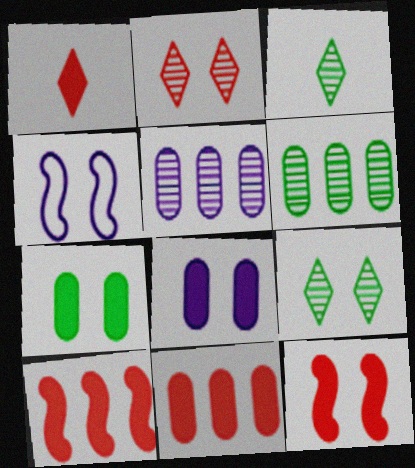[[1, 4, 6], 
[1, 11, 12], 
[2, 4, 7], 
[3, 4, 11]]